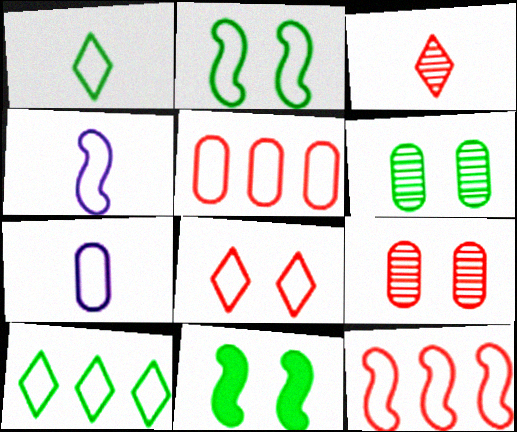[[2, 4, 12]]